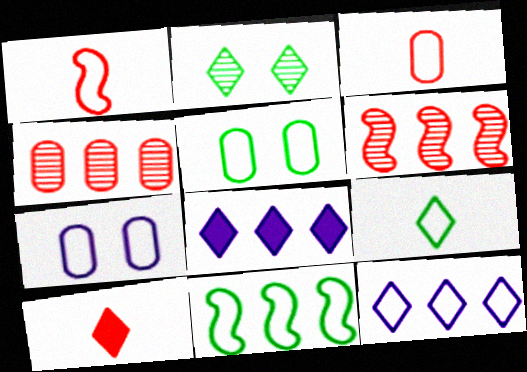[[1, 5, 12], 
[2, 10, 12], 
[4, 8, 11], 
[5, 9, 11]]